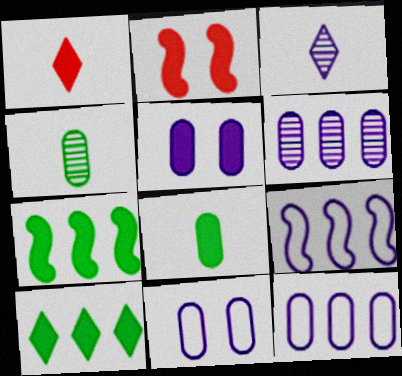[[1, 5, 7], 
[3, 5, 9]]